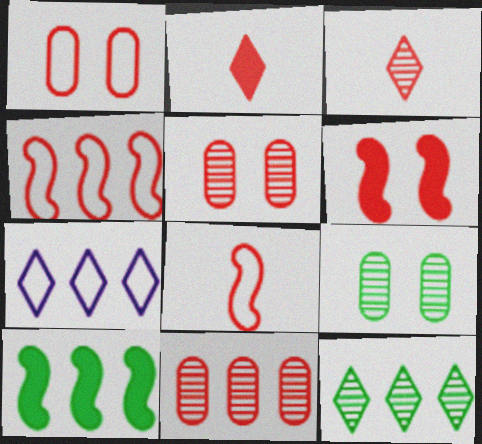[[2, 4, 5], 
[7, 10, 11]]